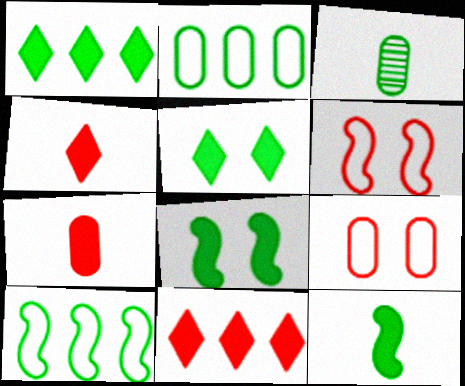[[3, 5, 10]]